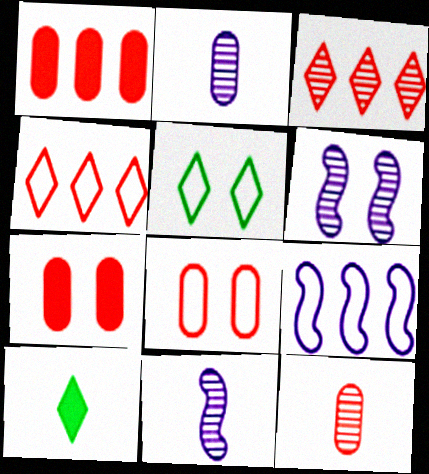[[1, 5, 11], 
[1, 8, 12], 
[5, 6, 7]]